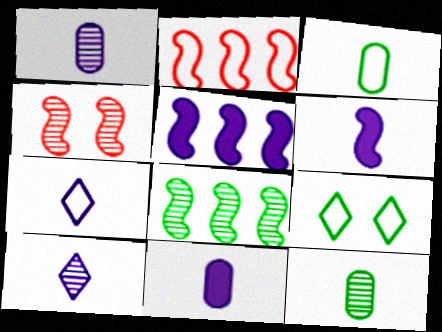[[1, 6, 7], 
[2, 5, 8]]